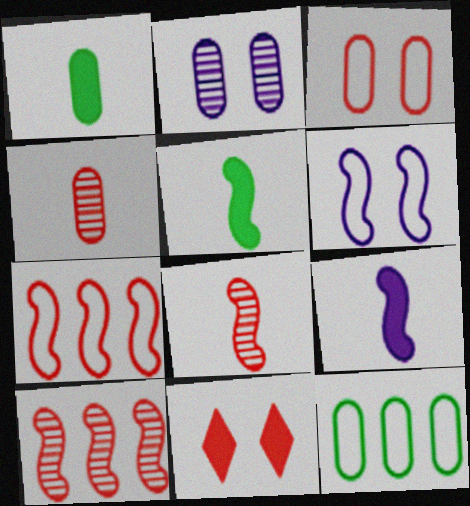[[4, 7, 11], 
[5, 6, 10]]